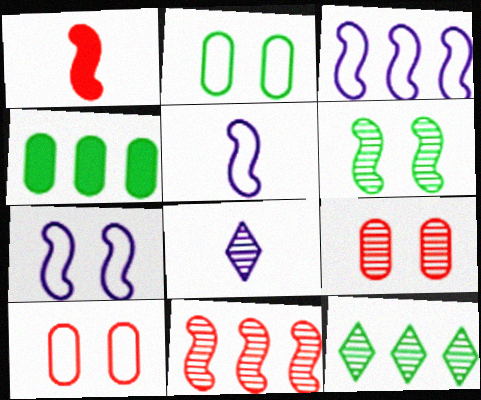[[1, 3, 6], 
[3, 5, 7]]